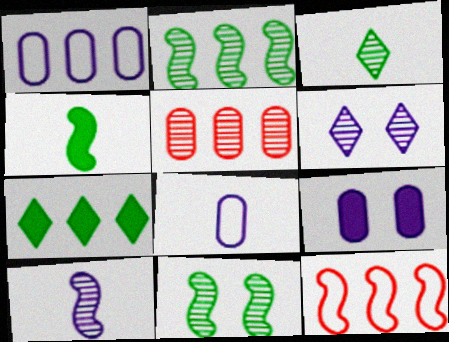[[3, 9, 12]]